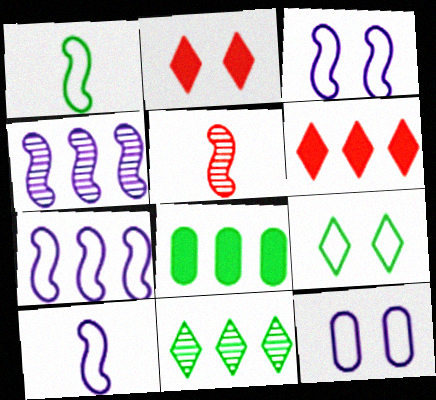[[3, 7, 10]]